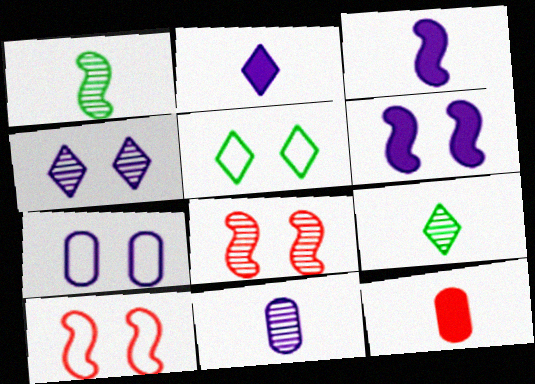[[4, 6, 7], 
[5, 7, 10]]